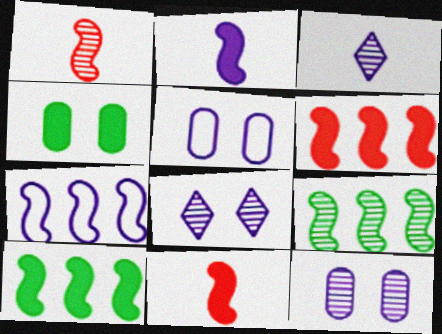[[6, 7, 9]]